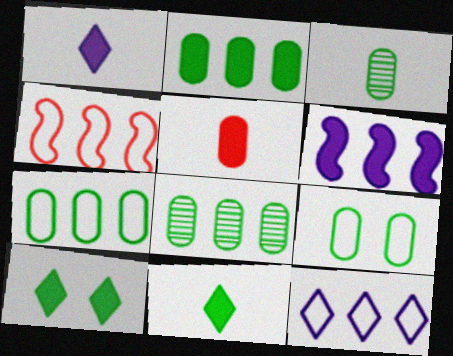[[2, 3, 9], 
[2, 7, 8], 
[4, 7, 12], 
[5, 6, 10]]